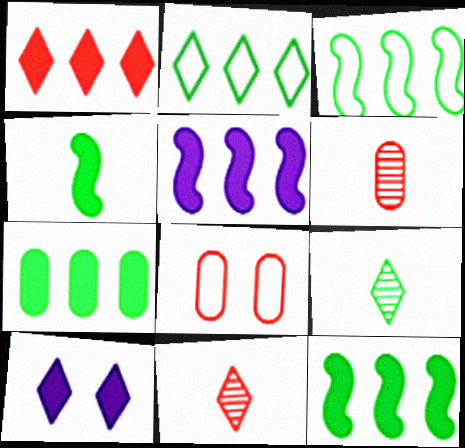[[1, 5, 7], 
[2, 10, 11], 
[3, 6, 10], 
[5, 8, 9]]